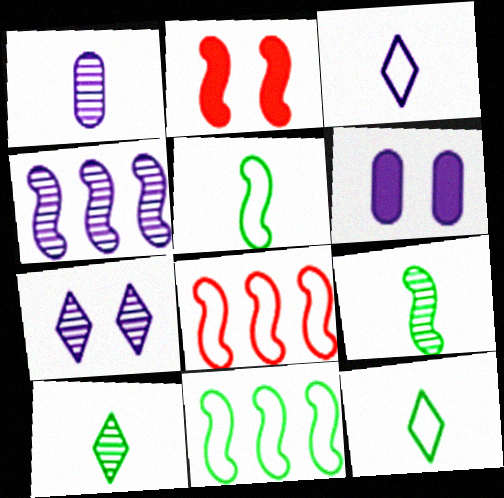[[1, 4, 7], 
[2, 4, 5], 
[3, 4, 6], 
[6, 8, 10]]